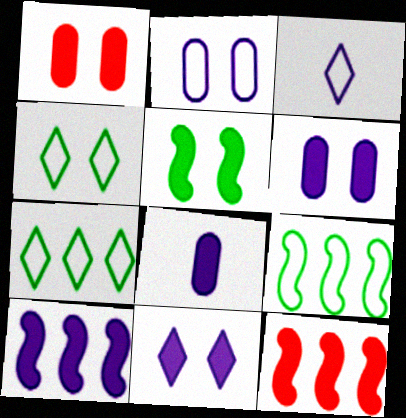[[1, 5, 11], 
[8, 10, 11]]